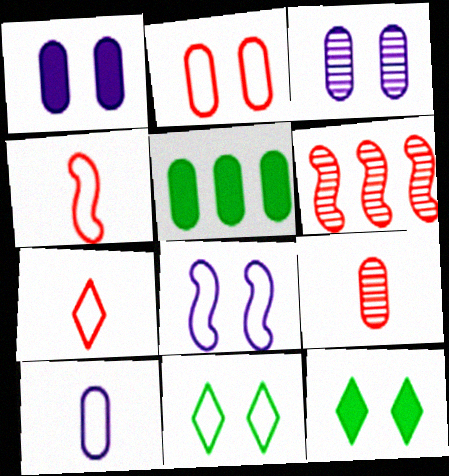[[2, 8, 11], 
[6, 10, 12]]